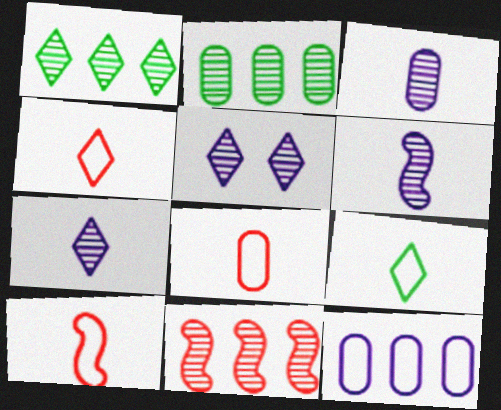[[3, 6, 7], 
[4, 8, 10]]